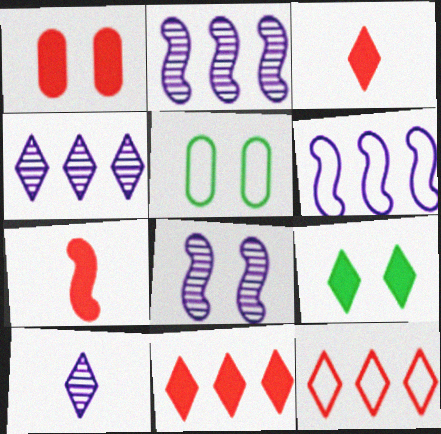[[1, 7, 11], 
[2, 3, 5], 
[4, 5, 7], 
[9, 10, 12]]